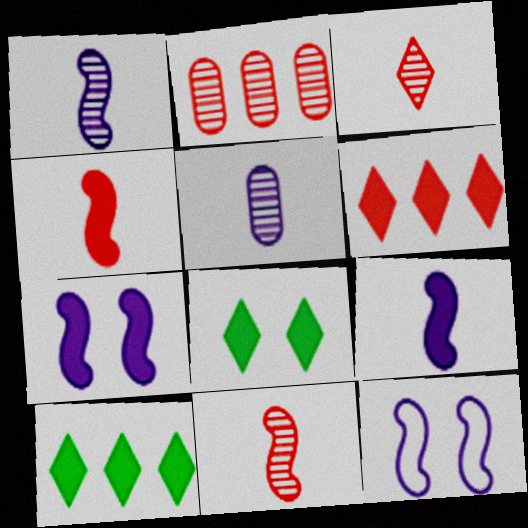[]